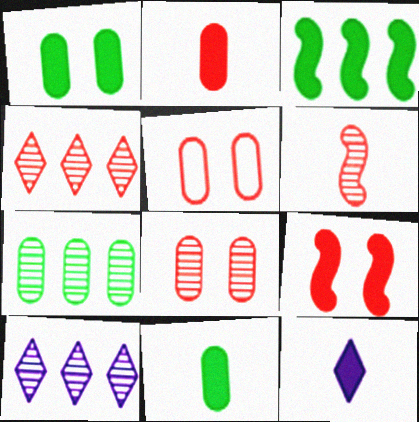[[4, 6, 8]]